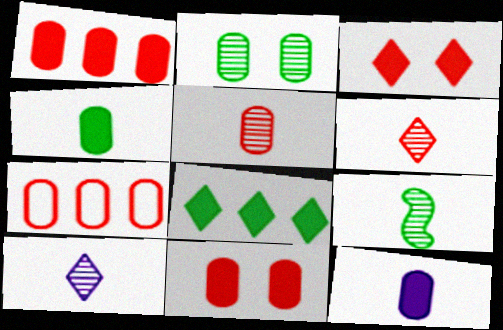[[2, 7, 12], 
[5, 7, 11], 
[5, 9, 10]]